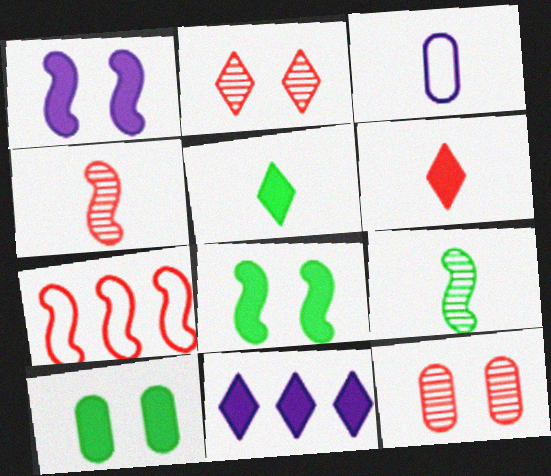[[1, 7, 9], 
[3, 4, 5], 
[3, 6, 9], 
[6, 7, 12]]